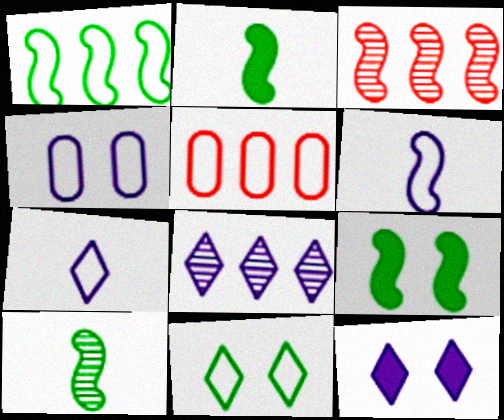[[1, 9, 10], 
[3, 6, 9], 
[5, 6, 11], 
[5, 10, 12], 
[7, 8, 12]]